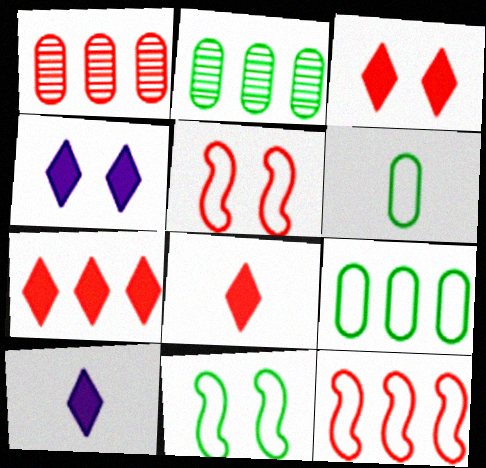[[1, 5, 8], 
[1, 7, 12], 
[1, 10, 11], 
[2, 5, 10], 
[3, 7, 8]]